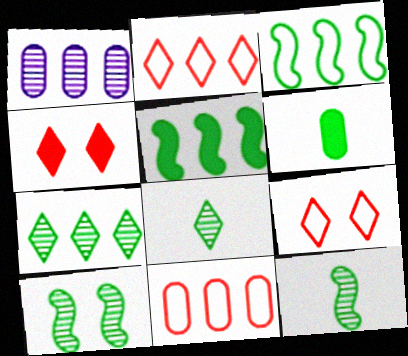[[1, 2, 5]]